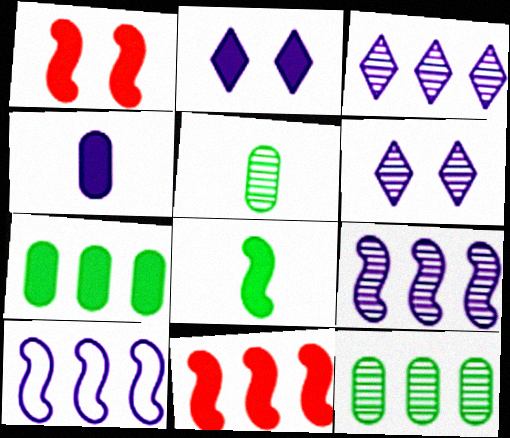[[4, 6, 10]]